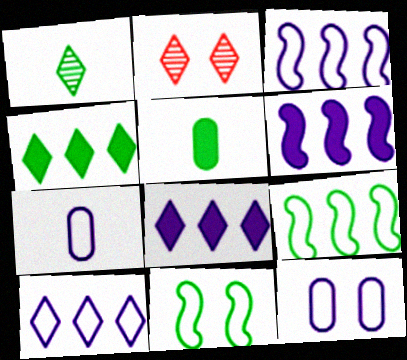[[2, 3, 5]]